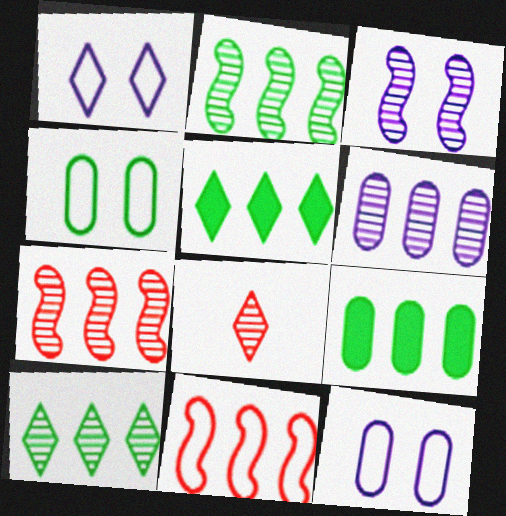[[1, 5, 8], 
[5, 6, 11], 
[6, 7, 10]]